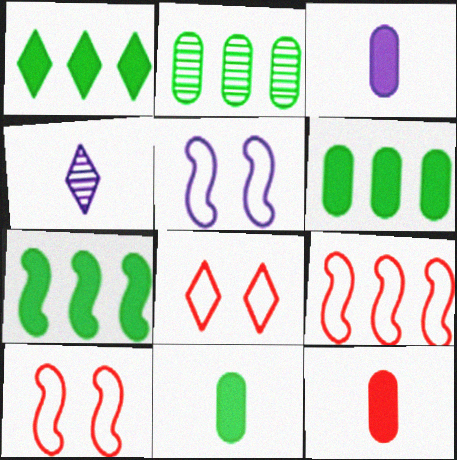[[1, 4, 8], 
[1, 6, 7], 
[3, 11, 12], 
[4, 6, 10]]